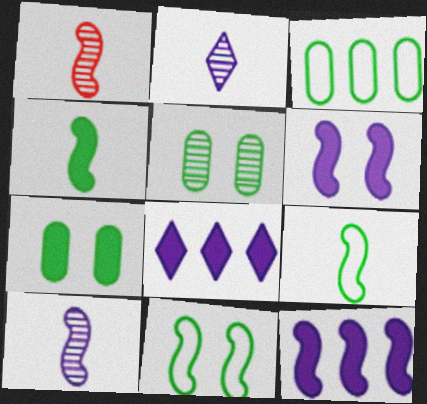[[1, 11, 12]]